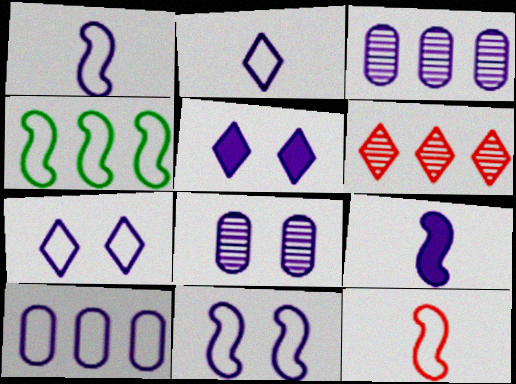[[1, 3, 5], 
[1, 7, 10], 
[2, 10, 11], 
[3, 7, 9], 
[4, 11, 12], 
[5, 8, 11]]